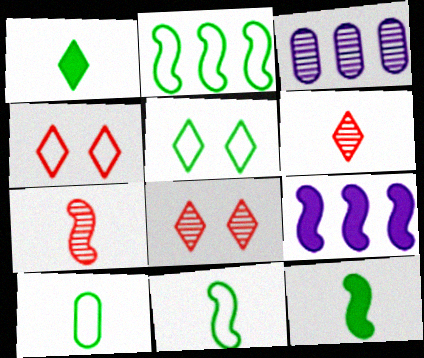[[2, 5, 10], 
[3, 4, 12], 
[8, 9, 10]]